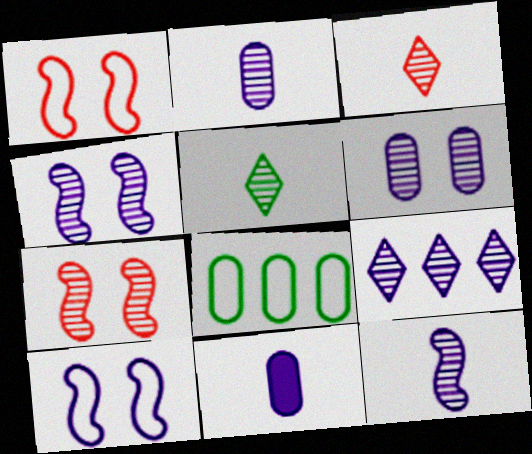[[2, 4, 9], 
[6, 9, 12], 
[9, 10, 11]]